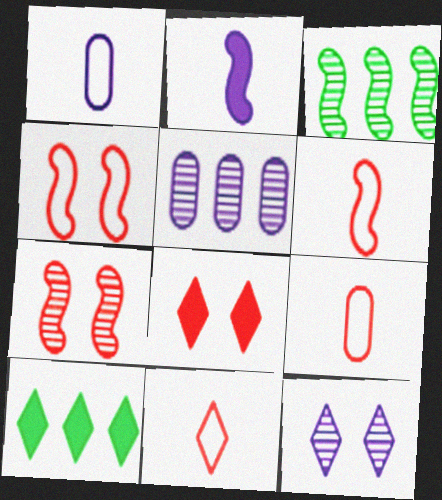[[1, 3, 8], 
[1, 7, 10], 
[2, 3, 4], 
[6, 9, 11], 
[10, 11, 12]]